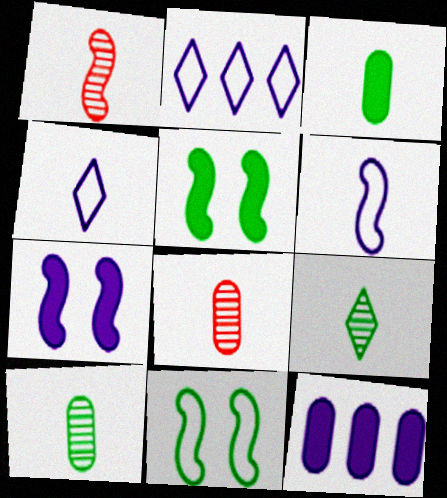[[1, 3, 4], 
[2, 5, 8]]